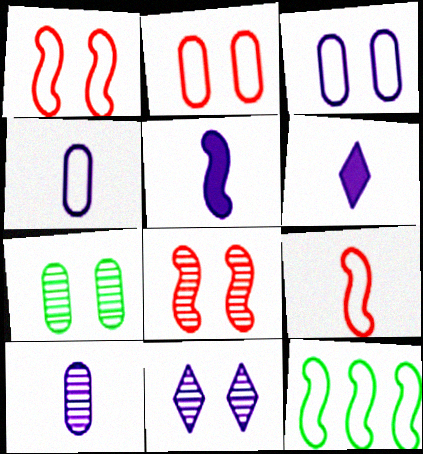[[5, 8, 12], 
[7, 8, 11]]